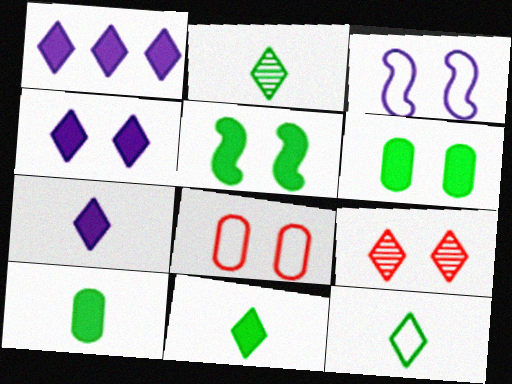[[1, 4, 7], 
[1, 9, 12], 
[2, 11, 12], 
[3, 6, 9]]